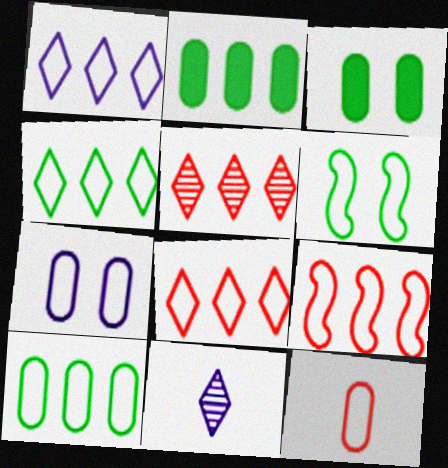[[1, 4, 8], 
[1, 6, 12], 
[1, 9, 10], 
[3, 9, 11], 
[7, 10, 12]]